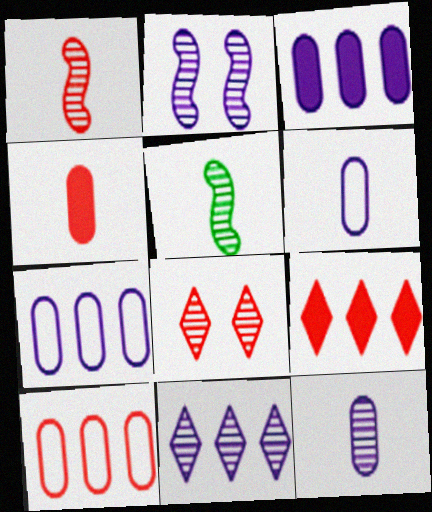[[2, 11, 12]]